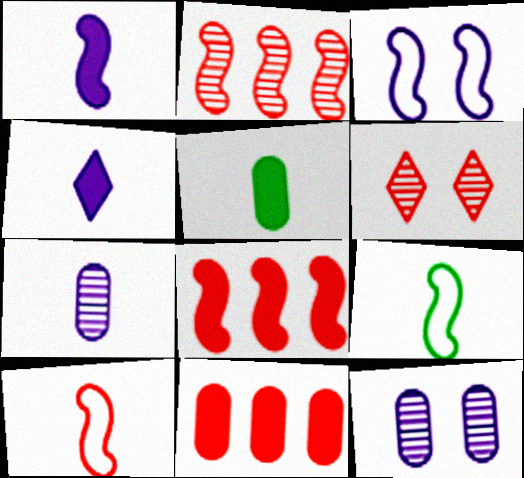[[6, 10, 11]]